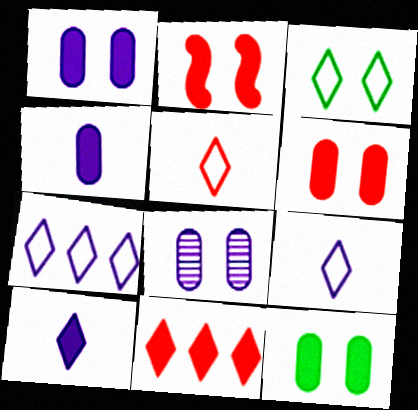[[1, 6, 12], 
[2, 3, 8], 
[3, 5, 7]]